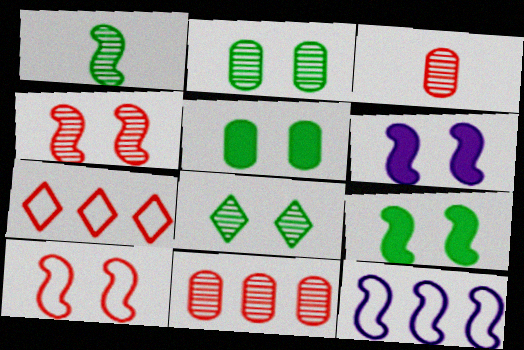[]